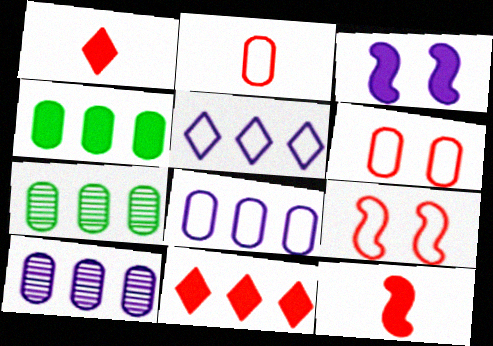[[1, 3, 4]]